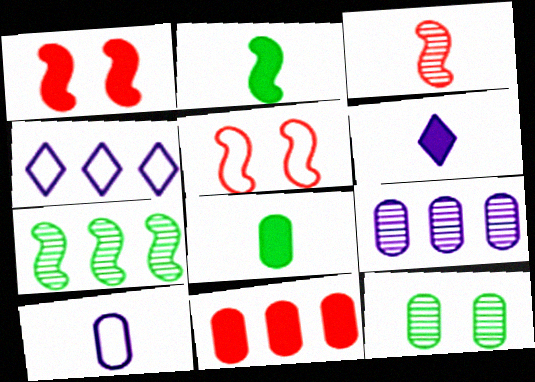[[4, 7, 11], 
[10, 11, 12]]